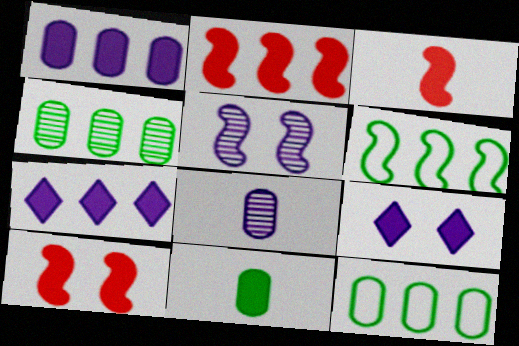[[2, 3, 10], 
[2, 9, 11], 
[3, 5, 6], 
[7, 10, 11]]